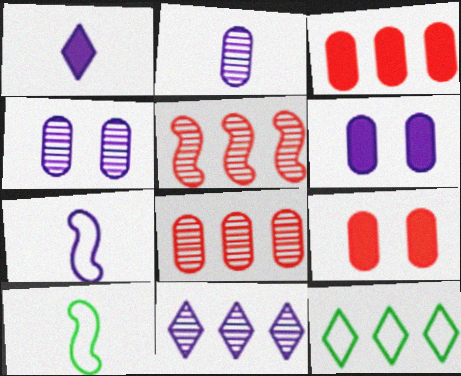[[1, 2, 7], 
[6, 7, 11], 
[9, 10, 11]]